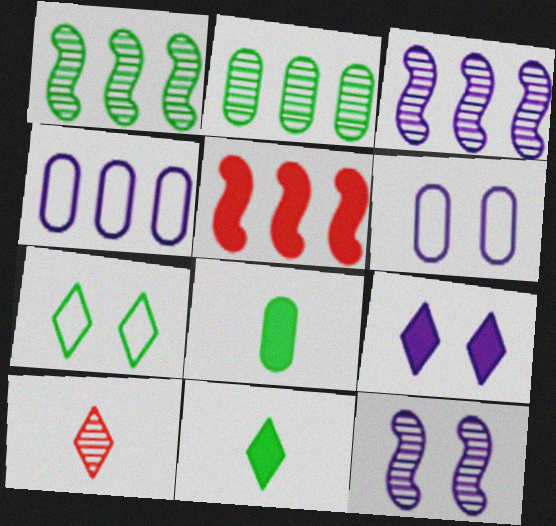[[1, 7, 8], 
[2, 10, 12], 
[5, 8, 9], 
[6, 9, 12]]